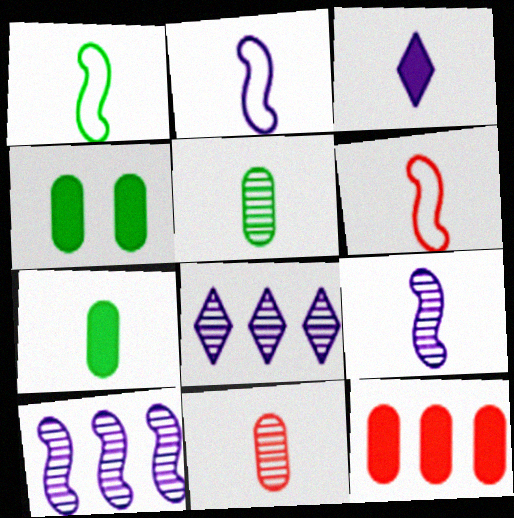[[1, 2, 6], 
[1, 3, 11], 
[3, 5, 6], 
[4, 6, 8]]